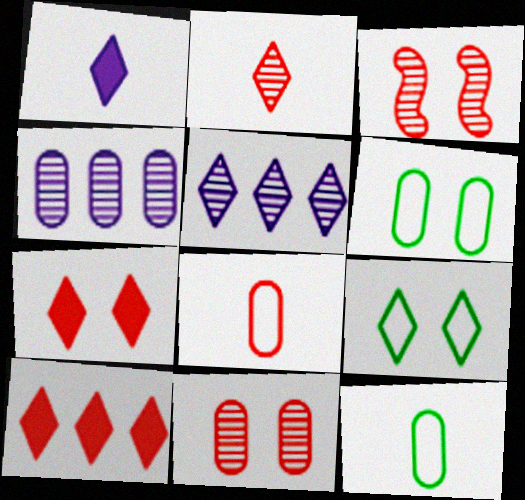[[3, 8, 10]]